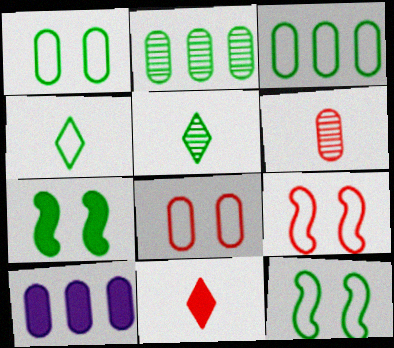[[1, 6, 10], 
[2, 4, 7], 
[3, 4, 12], 
[3, 5, 7], 
[5, 9, 10], 
[7, 10, 11]]